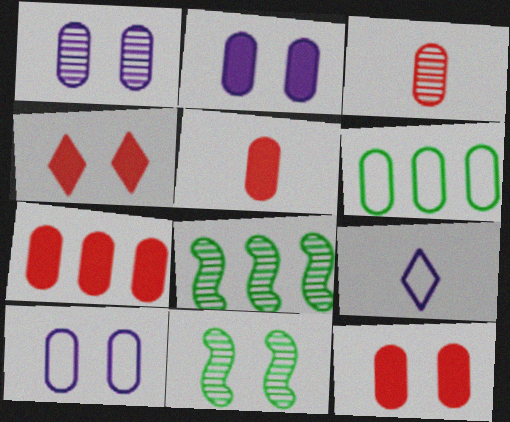[[1, 2, 10], 
[1, 5, 6], 
[2, 3, 6], 
[4, 10, 11], 
[5, 7, 12], 
[7, 9, 11], 
[8, 9, 12]]